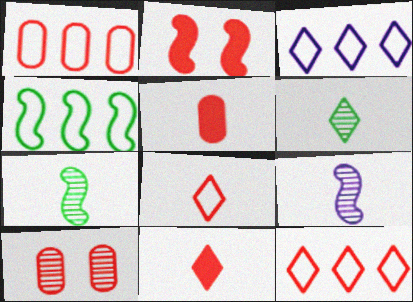[[1, 3, 4], 
[1, 5, 10], 
[2, 4, 9]]